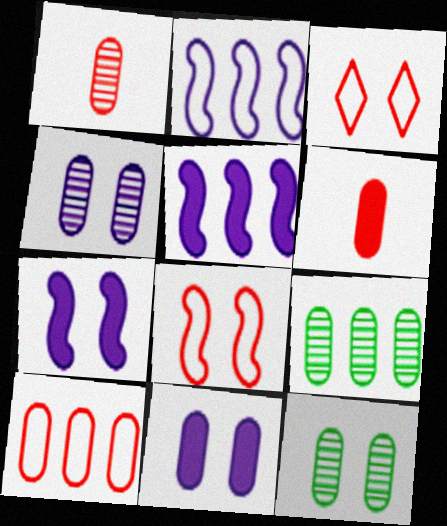[[1, 4, 9], 
[3, 7, 12]]